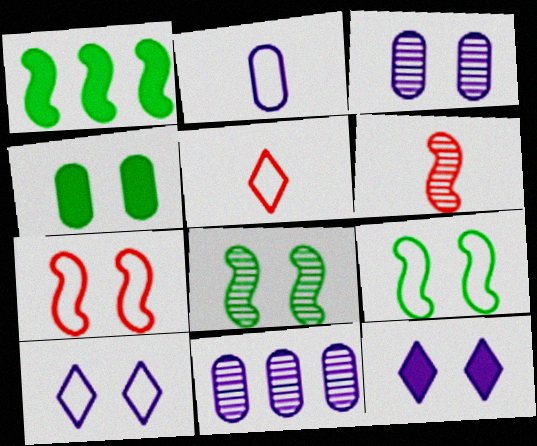[[1, 3, 5]]